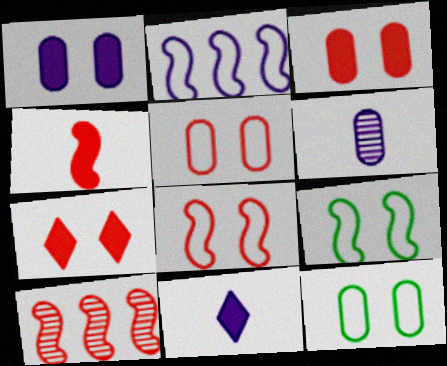[[4, 8, 10], 
[10, 11, 12]]